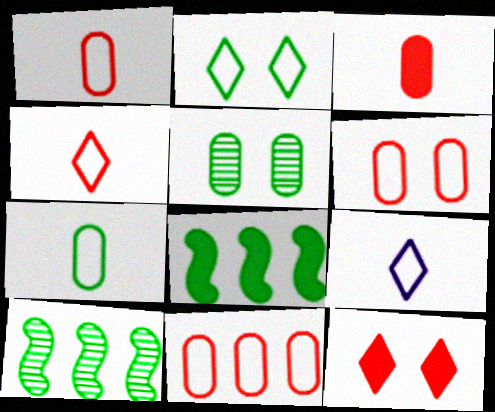[[1, 6, 11]]